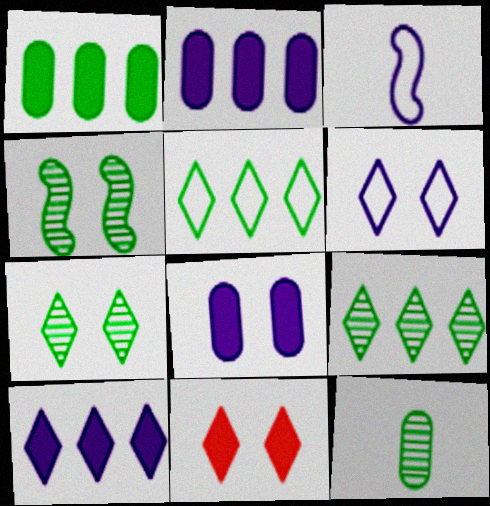[[4, 9, 12], 
[6, 7, 11]]